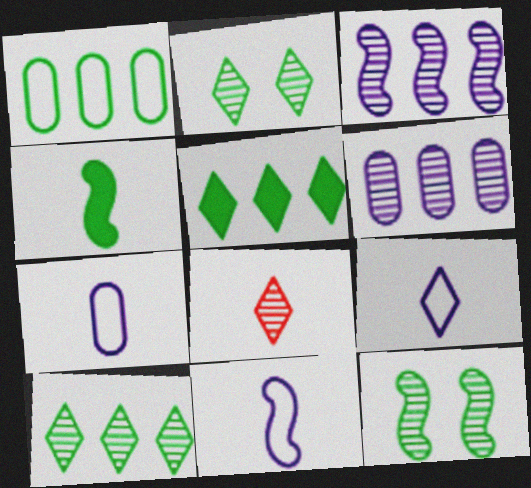[[1, 2, 4], 
[4, 7, 8], 
[6, 8, 12], 
[7, 9, 11]]